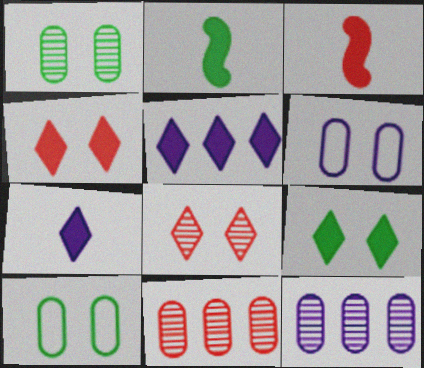[]